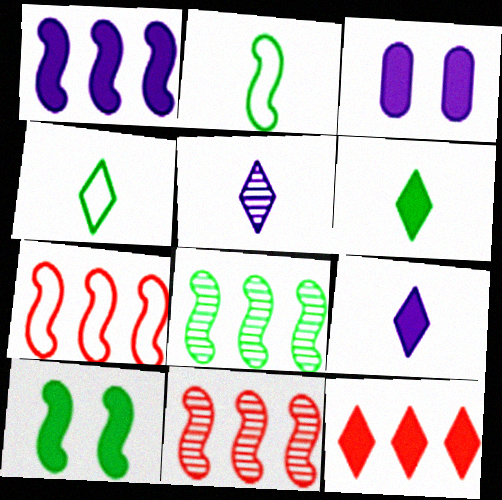[[1, 3, 9], 
[1, 7, 8], 
[2, 8, 10], 
[3, 4, 11]]